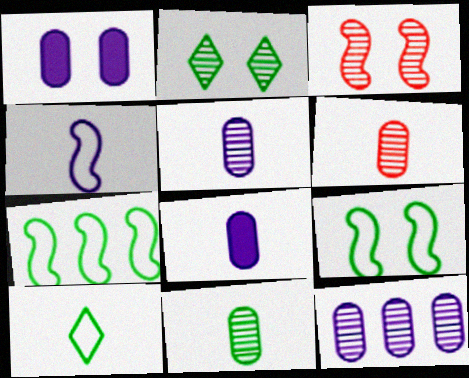[[5, 6, 11]]